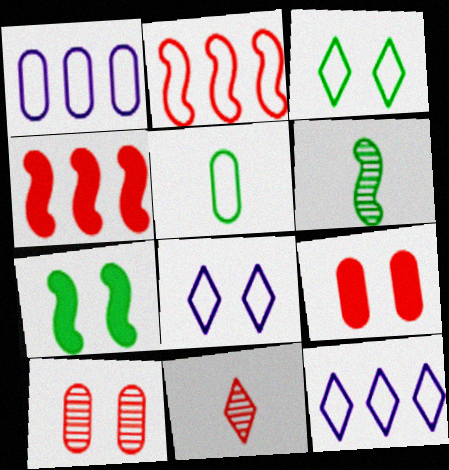[[1, 7, 11], 
[2, 5, 8], 
[2, 9, 11], 
[6, 9, 12], 
[7, 8, 10]]